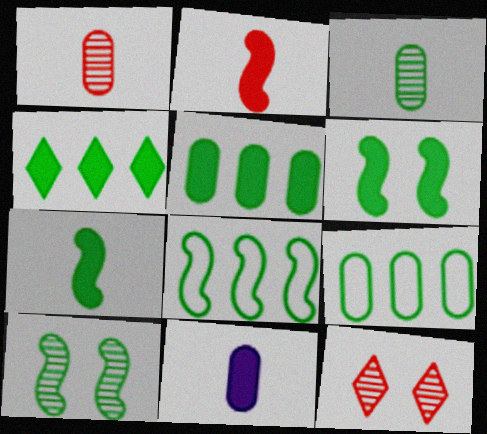[[7, 8, 10], 
[8, 11, 12]]